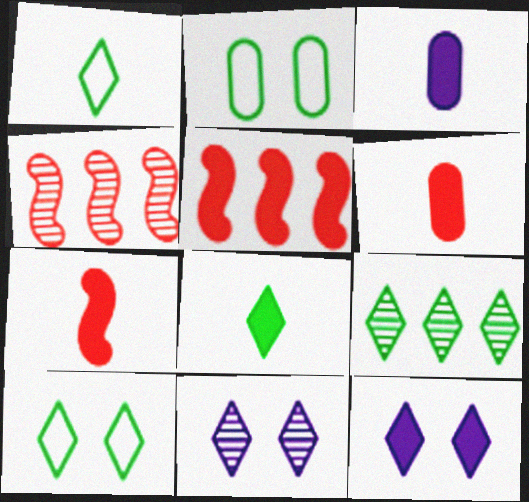[[3, 4, 10], 
[3, 7, 8], 
[8, 9, 10]]